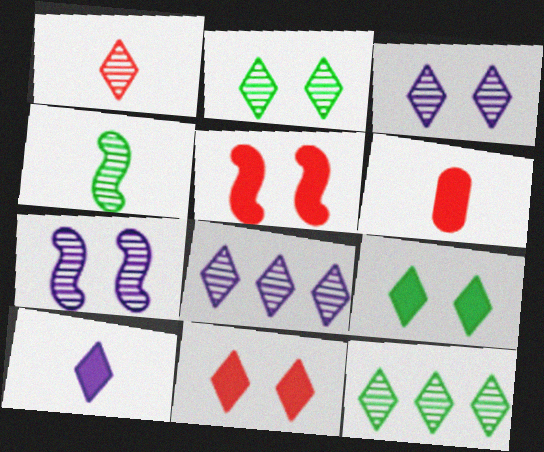[[1, 2, 8], 
[1, 3, 12]]